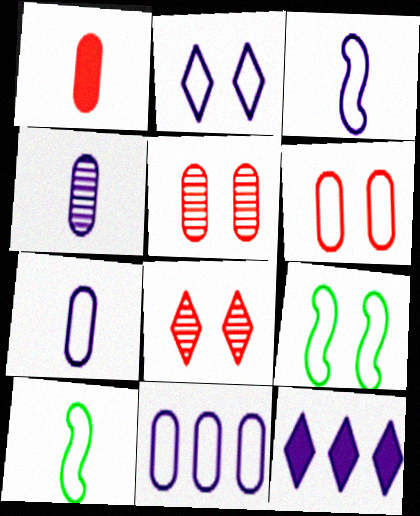[[2, 3, 11], 
[2, 6, 9], 
[5, 10, 12]]